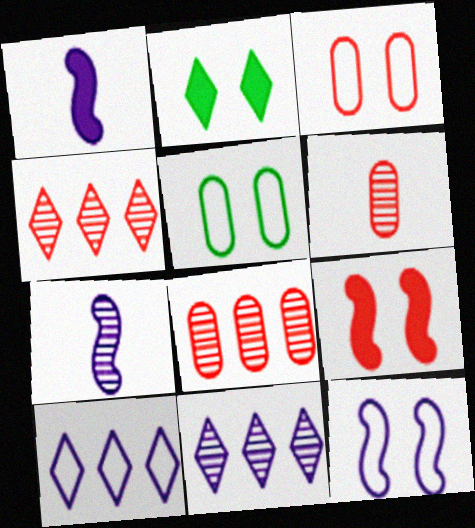[[1, 4, 5]]